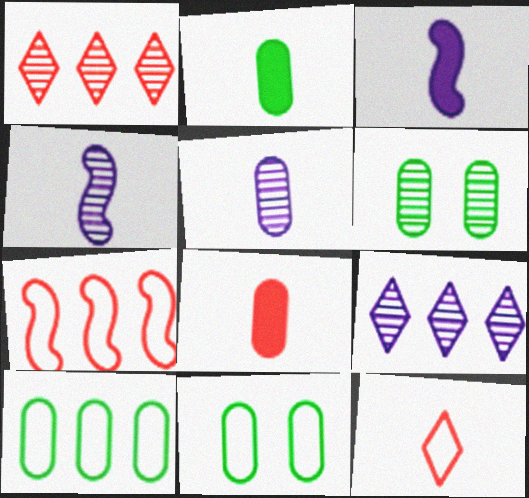[[1, 3, 11], 
[1, 4, 6], 
[2, 4, 12], 
[2, 6, 10]]